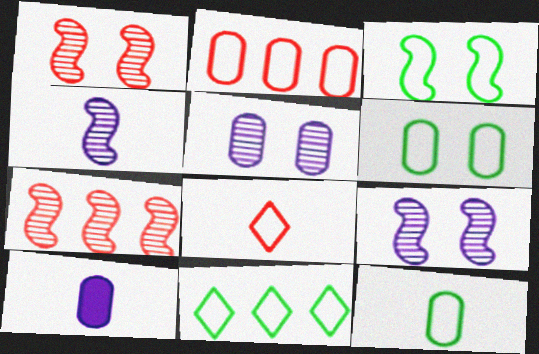[[1, 10, 11], 
[3, 11, 12]]